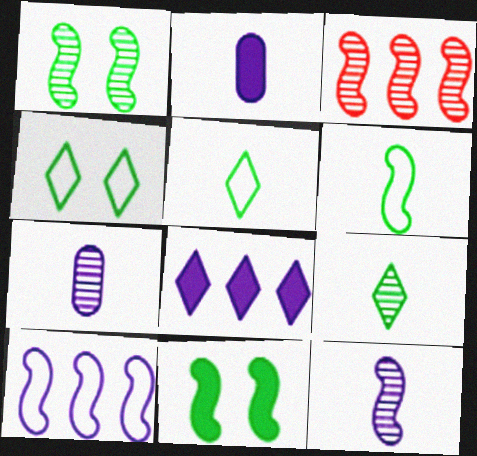[[1, 3, 12], 
[2, 3, 4]]